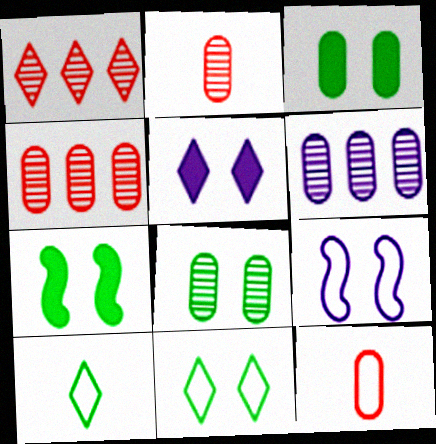[[1, 5, 10], 
[2, 6, 8], 
[3, 6, 12], 
[7, 8, 11]]